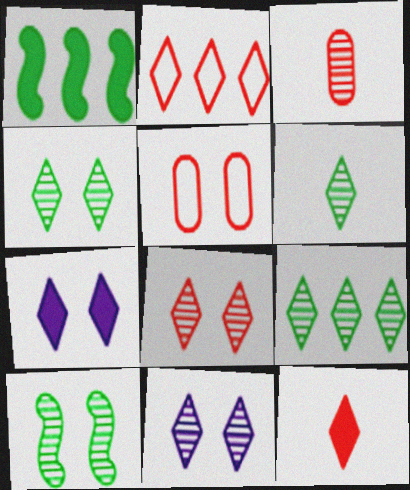[[2, 6, 7], 
[2, 8, 12], 
[4, 6, 9], 
[4, 8, 11], 
[5, 7, 10]]